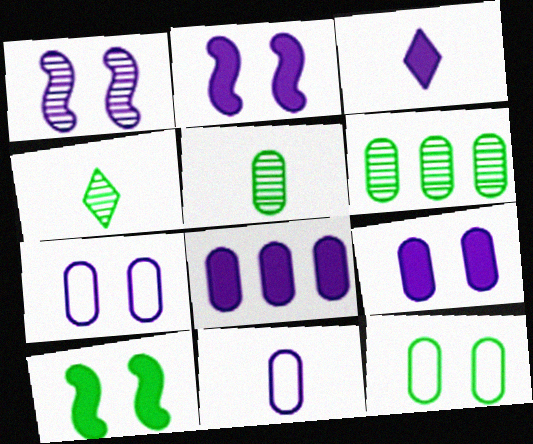[[2, 3, 8]]